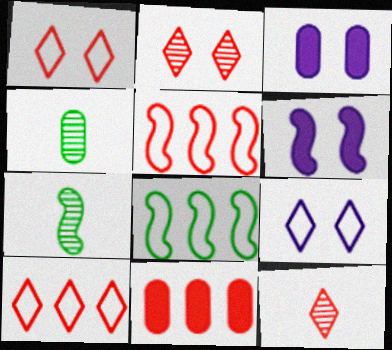[[3, 7, 10], 
[3, 8, 12], 
[4, 6, 10], 
[5, 6, 7], 
[7, 9, 11]]